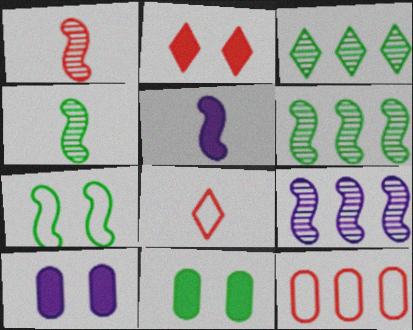[[1, 2, 12], 
[6, 8, 10], 
[8, 9, 11]]